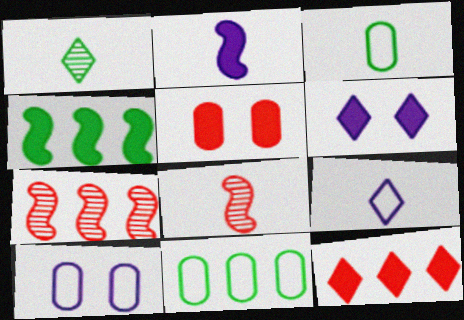[[3, 6, 7], 
[6, 8, 11]]